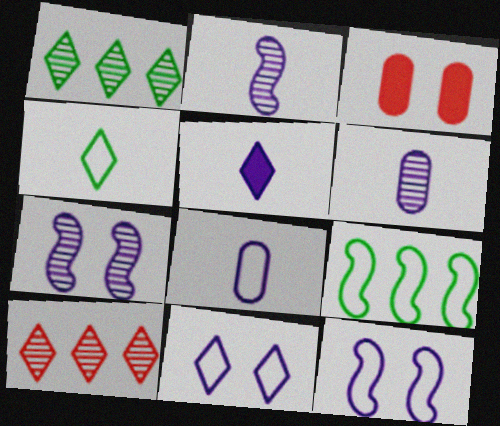[[2, 5, 8]]